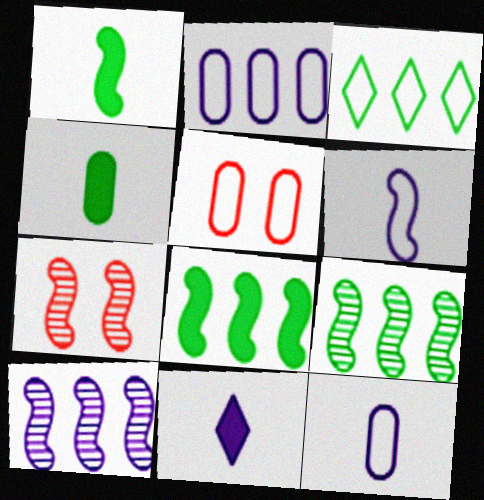[[3, 5, 6], 
[5, 9, 11], 
[6, 7, 8]]